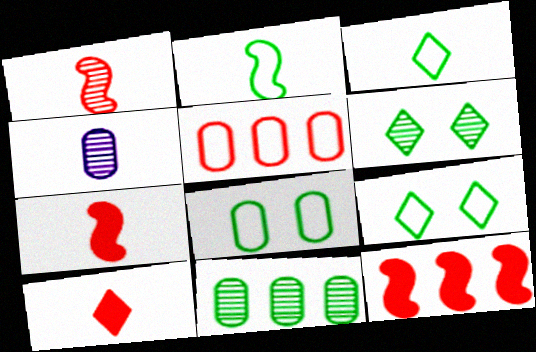[[2, 4, 10], 
[3, 4, 7], 
[4, 9, 12]]